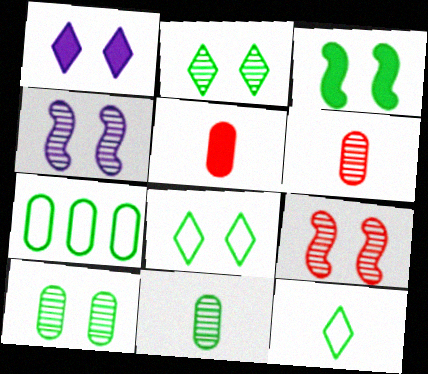[[3, 8, 10]]